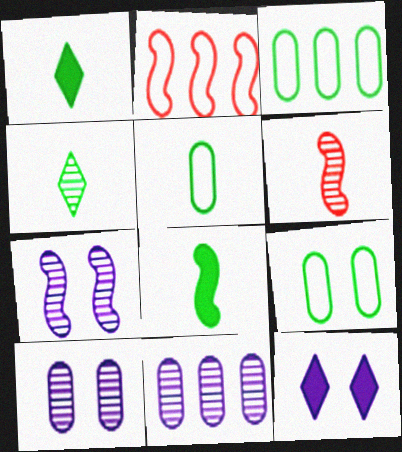[[1, 2, 10], 
[2, 7, 8], 
[3, 5, 9], 
[3, 6, 12], 
[4, 5, 8]]